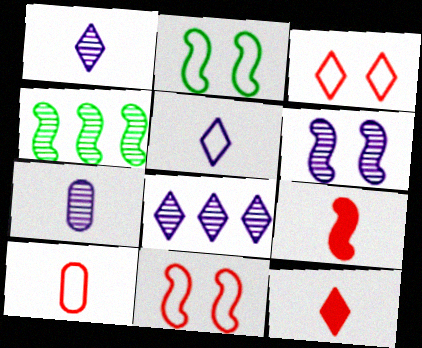[[6, 7, 8]]